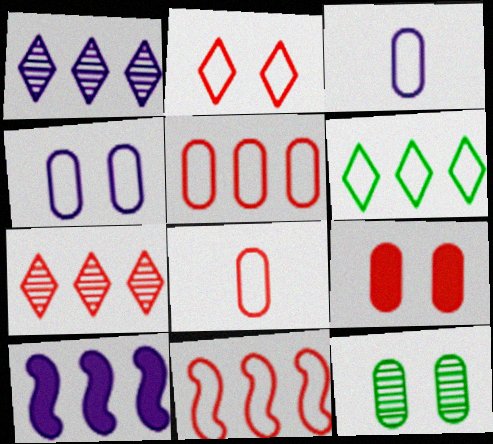[[2, 8, 11], 
[4, 9, 12]]